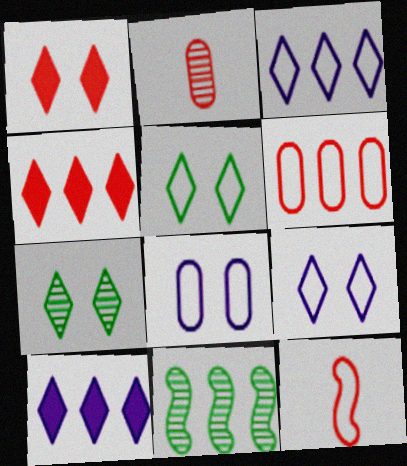[[1, 7, 9], 
[6, 10, 11]]